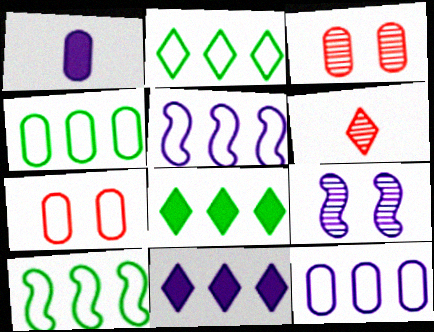[[1, 3, 4], 
[2, 4, 10]]